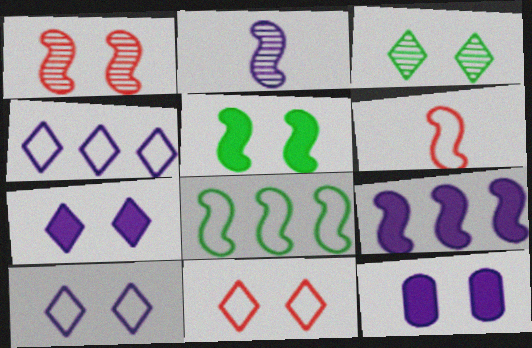[[2, 4, 12], 
[3, 7, 11]]